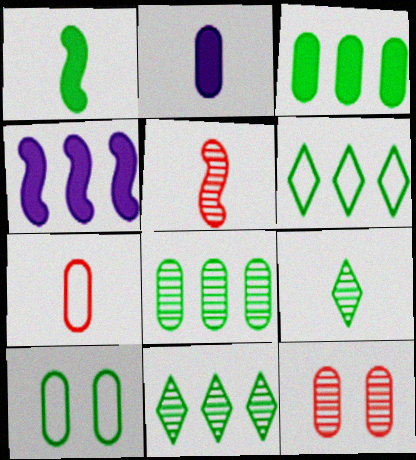[[1, 10, 11]]